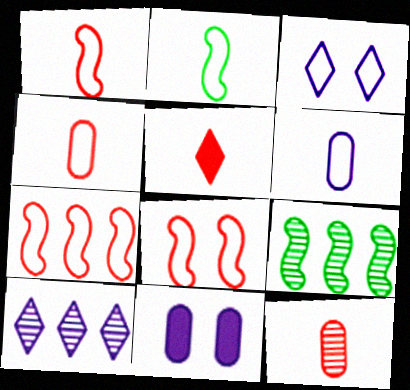[[1, 5, 12], 
[1, 7, 8]]